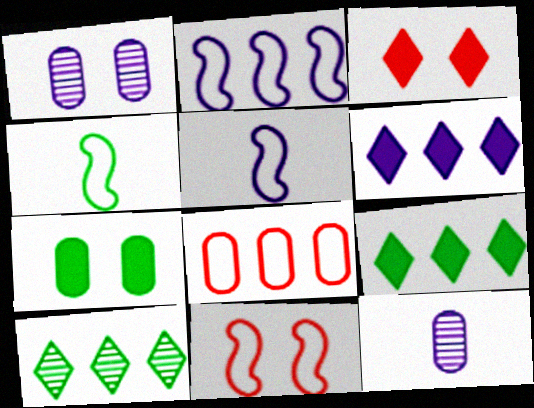[[1, 5, 6], 
[2, 4, 11], 
[4, 7, 10], 
[7, 8, 12], 
[9, 11, 12]]